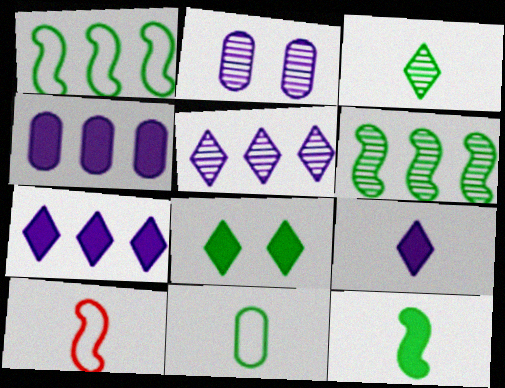[[3, 11, 12], 
[6, 8, 11]]